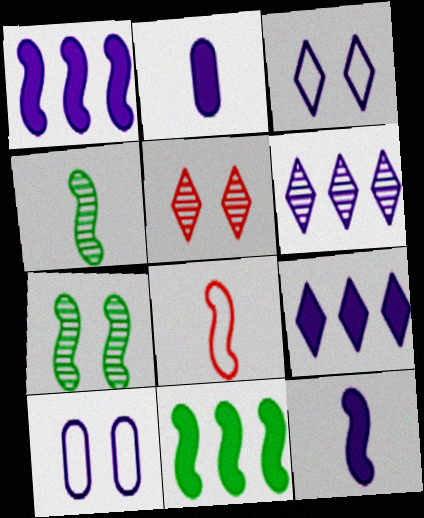[[1, 7, 8], 
[4, 8, 12], 
[6, 10, 12]]